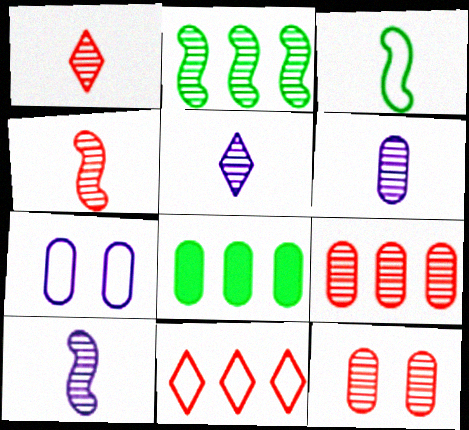[[2, 5, 12], 
[3, 7, 11], 
[5, 6, 10]]